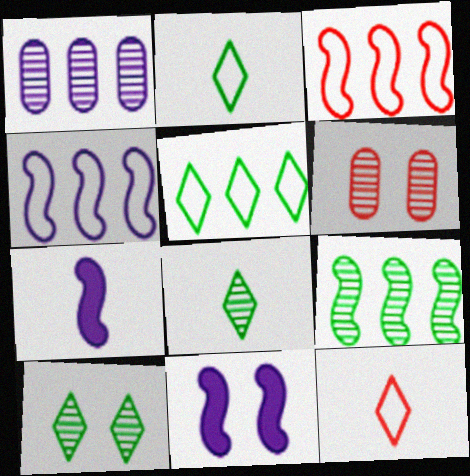[[5, 6, 7]]